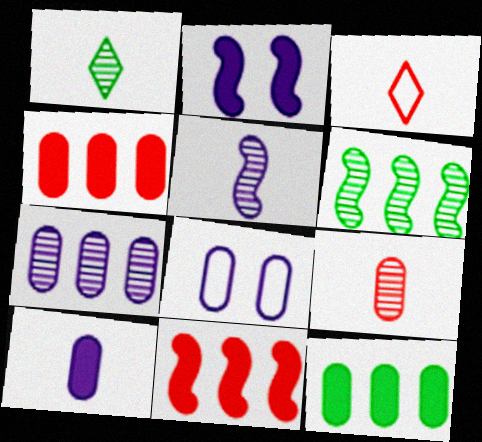[[1, 5, 9], 
[1, 8, 11], 
[7, 8, 10], 
[8, 9, 12]]